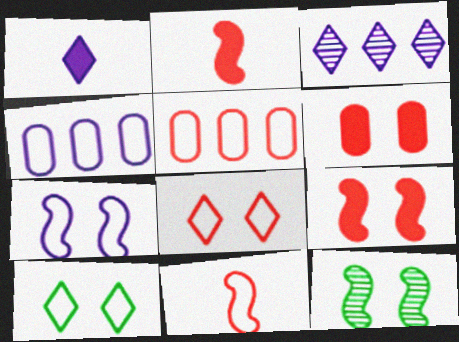[[1, 5, 12], 
[4, 10, 11], 
[5, 8, 11], 
[7, 9, 12]]